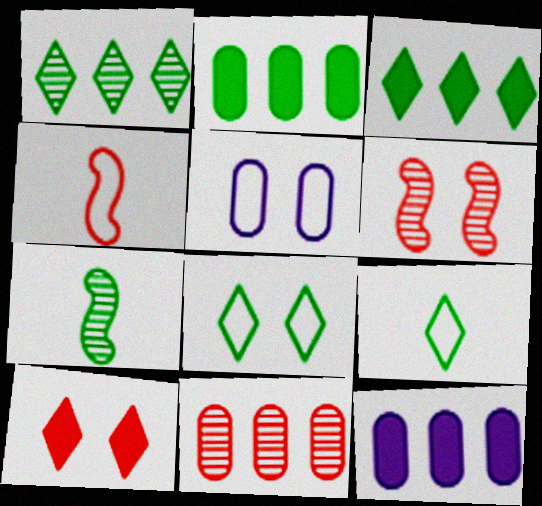[[2, 7, 8], 
[4, 10, 11], 
[6, 9, 12]]